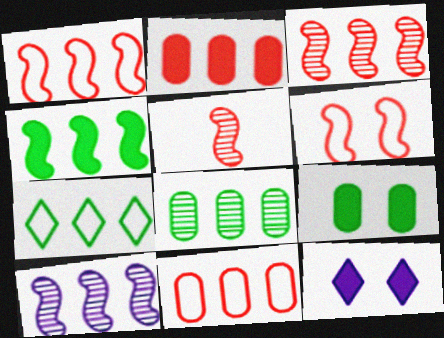[[1, 4, 10], 
[2, 7, 10], 
[4, 7, 8]]